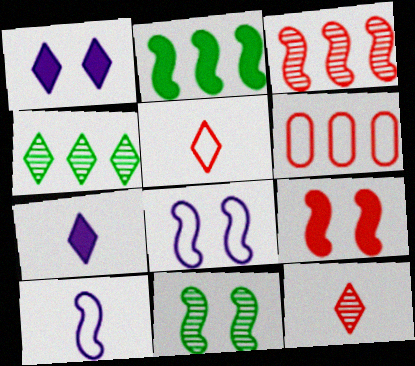[[1, 4, 5], 
[6, 7, 11], 
[6, 9, 12], 
[8, 9, 11]]